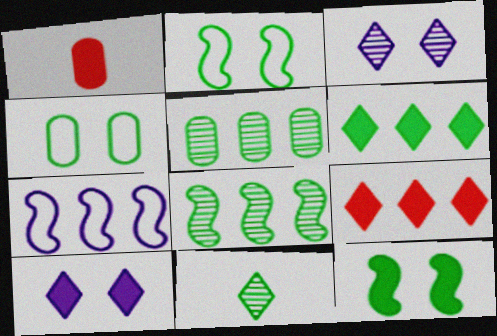[[5, 7, 9]]